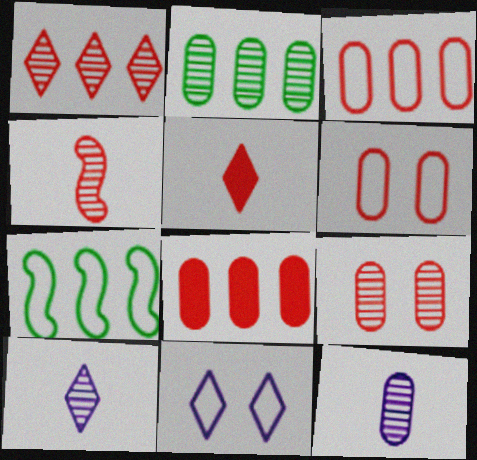[[1, 4, 9], 
[2, 9, 12]]